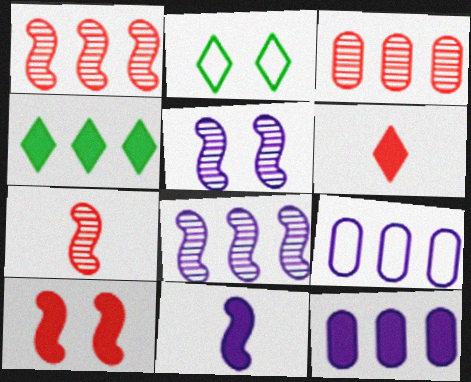[[1, 4, 9], 
[2, 3, 11], 
[2, 7, 12]]